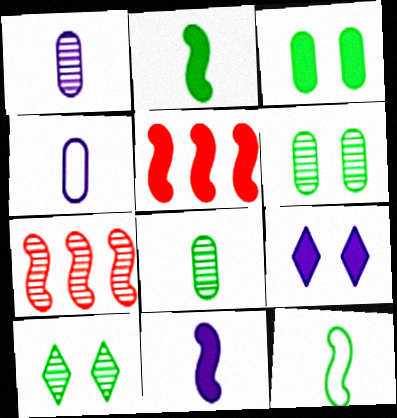[[1, 7, 10], 
[4, 5, 10]]